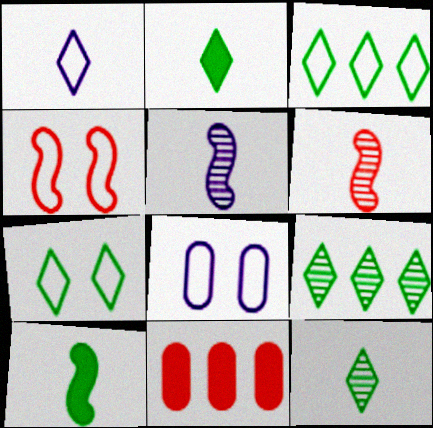[[2, 7, 9], 
[4, 7, 8], 
[5, 7, 11]]